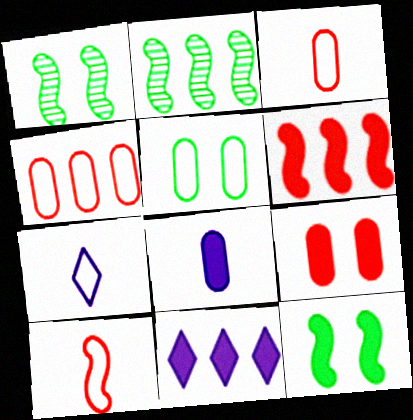[[1, 3, 11], 
[2, 4, 11], 
[2, 7, 9]]